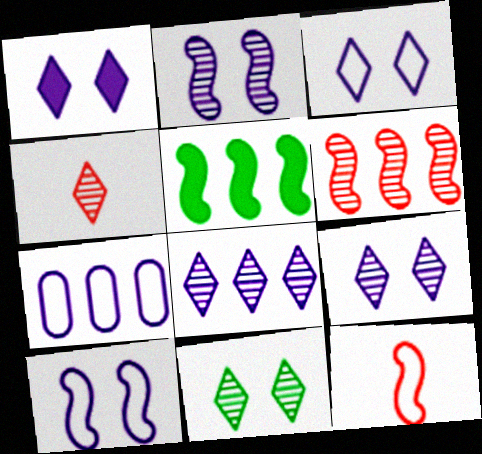[[1, 3, 9], 
[2, 5, 12], 
[4, 8, 11]]